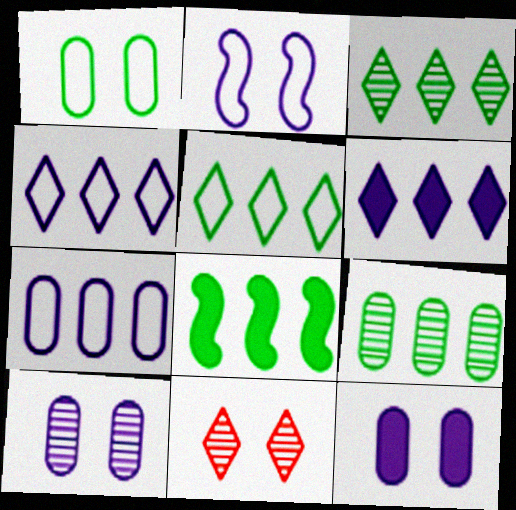[[5, 8, 9]]